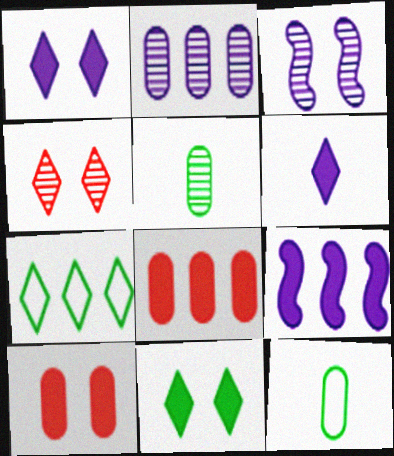[[2, 10, 12], 
[4, 6, 7], 
[4, 9, 12]]